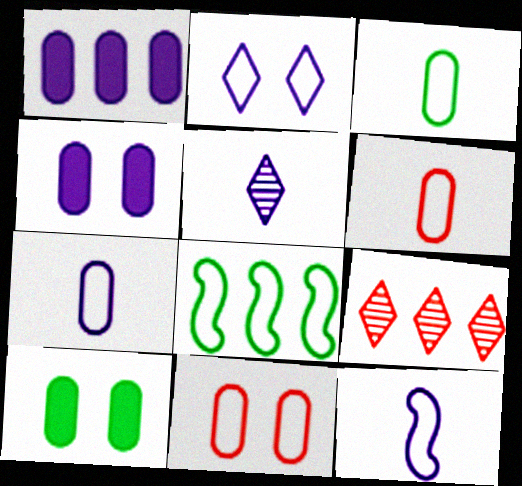[[1, 8, 9], 
[2, 6, 8], 
[3, 6, 7], 
[9, 10, 12]]